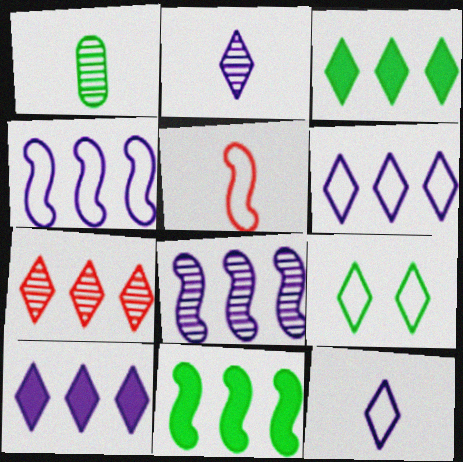[[1, 9, 11], 
[3, 6, 7]]